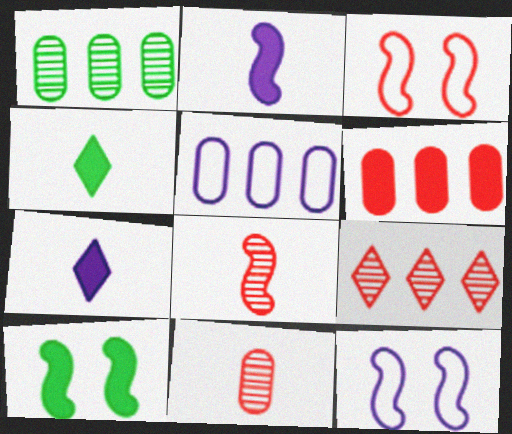[[1, 3, 7], 
[1, 5, 6], 
[6, 7, 10]]